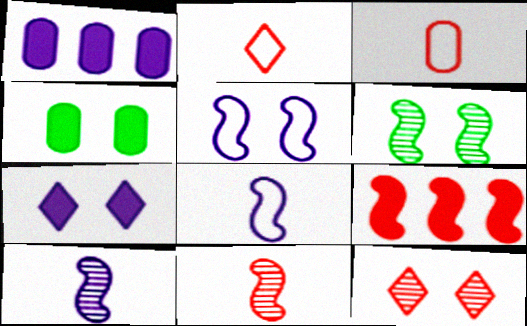[[1, 2, 6], 
[3, 9, 12], 
[4, 5, 12], 
[6, 8, 9]]